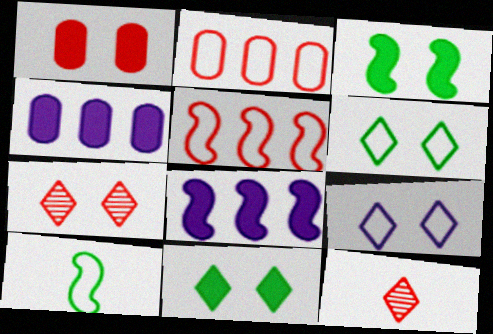[[1, 5, 12], 
[2, 9, 10], 
[4, 7, 10], 
[7, 9, 11]]